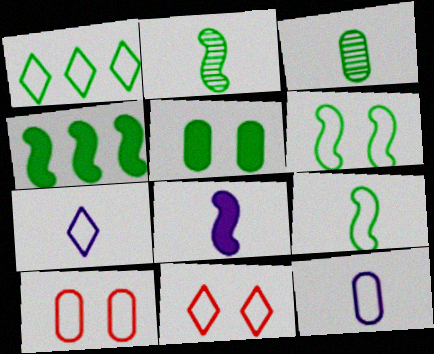[[1, 2, 5], 
[1, 7, 11], 
[2, 4, 6]]